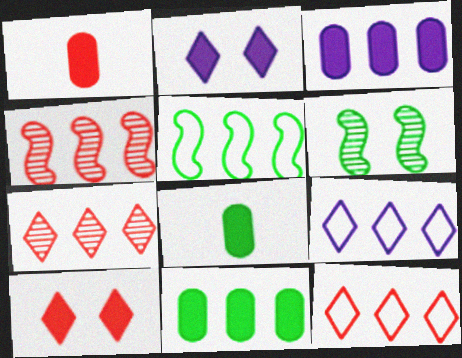[[1, 6, 9], 
[3, 5, 7], 
[4, 9, 11]]